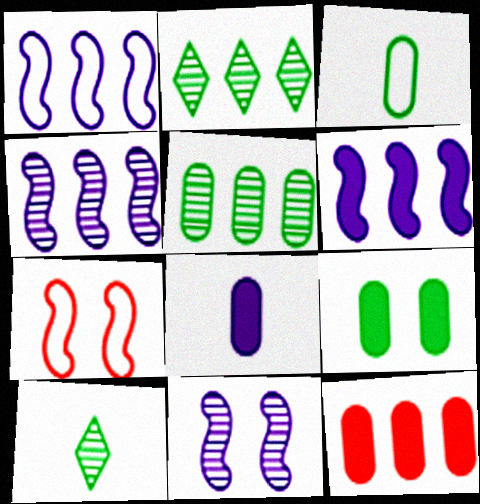[[1, 2, 12], 
[1, 4, 6], 
[2, 7, 8], 
[3, 5, 9], 
[8, 9, 12]]